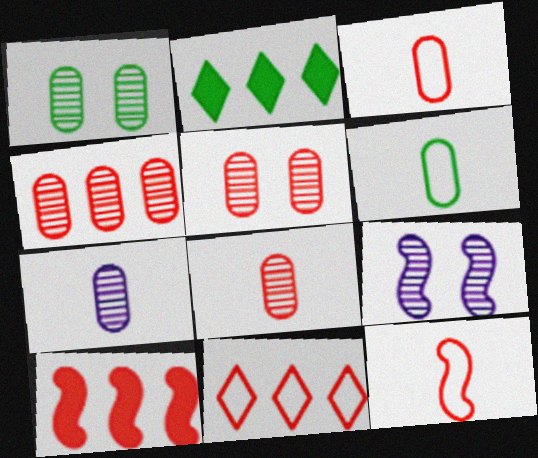[[1, 4, 7], 
[2, 3, 9], 
[4, 5, 8], 
[4, 10, 11]]